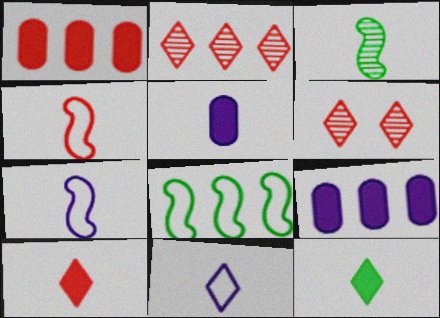[[1, 4, 6], 
[2, 8, 9], 
[5, 6, 8]]